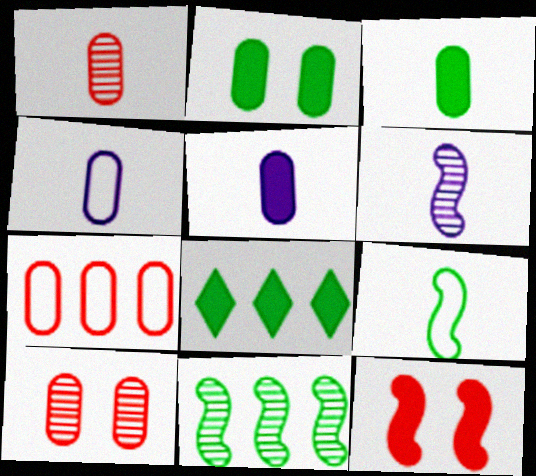[[1, 3, 4], 
[5, 8, 12]]